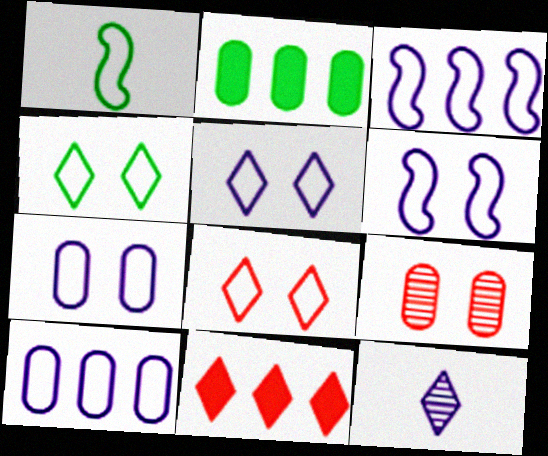[[1, 8, 10], 
[4, 5, 8], 
[4, 11, 12], 
[5, 6, 7]]